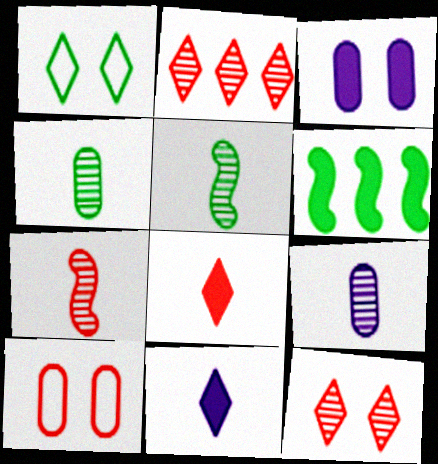[[1, 2, 11], 
[1, 4, 6], 
[3, 6, 8]]